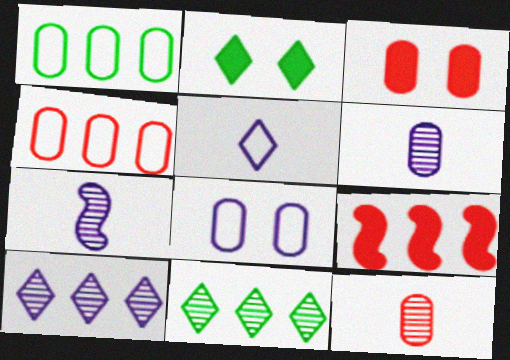[[1, 3, 6], 
[1, 9, 10], 
[2, 4, 7], 
[3, 4, 12]]